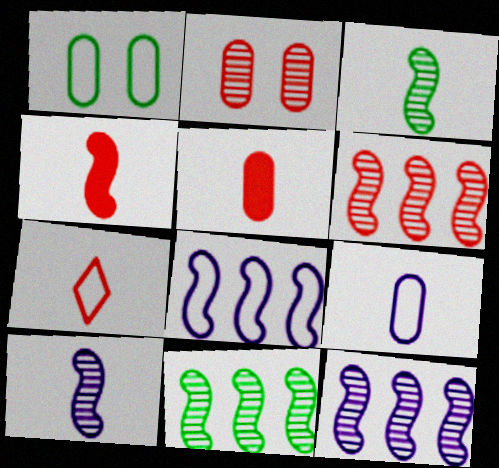[[1, 7, 8], 
[6, 11, 12]]